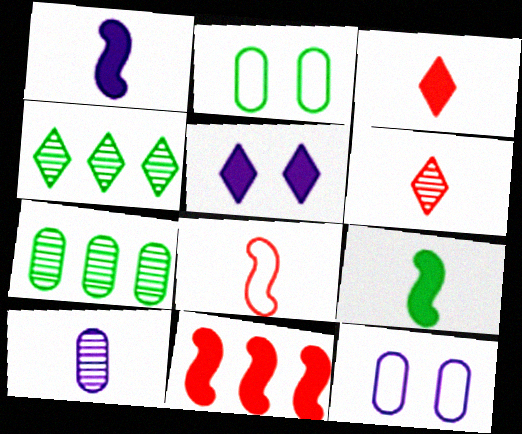[[2, 4, 9], 
[5, 7, 8]]